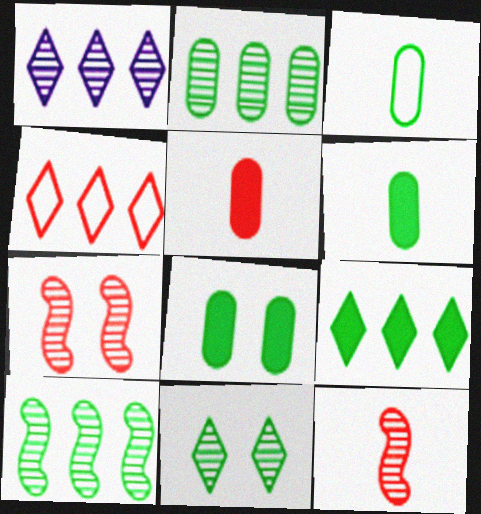[[1, 4, 9], 
[2, 3, 8], 
[4, 5, 7]]